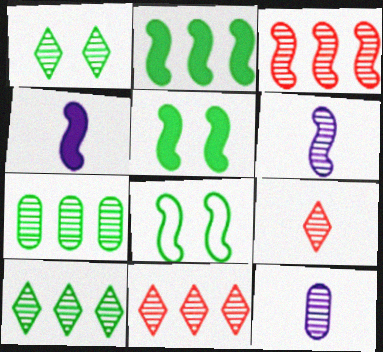[[1, 3, 12], 
[3, 4, 8]]